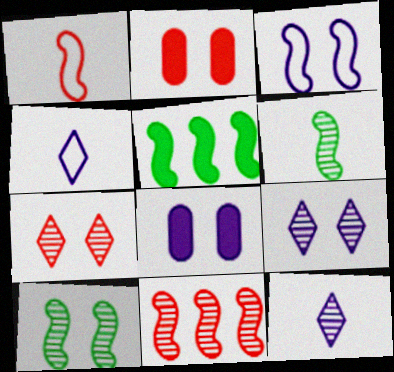[[3, 8, 9]]